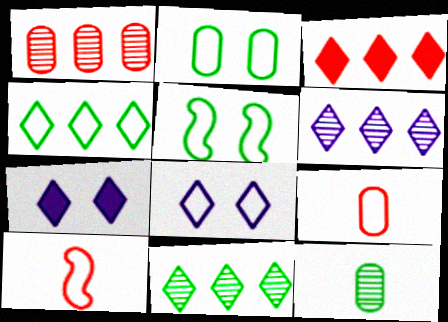[[3, 4, 6]]